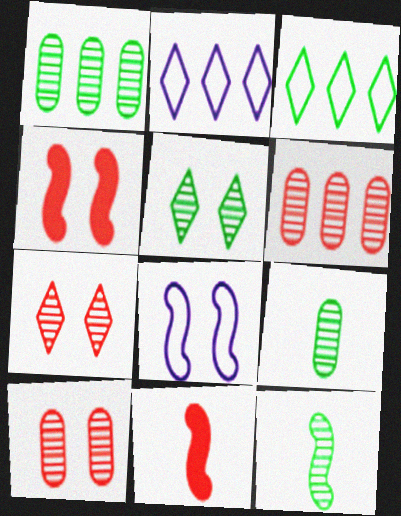[[1, 5, 12], 
[2, 4, 9]]